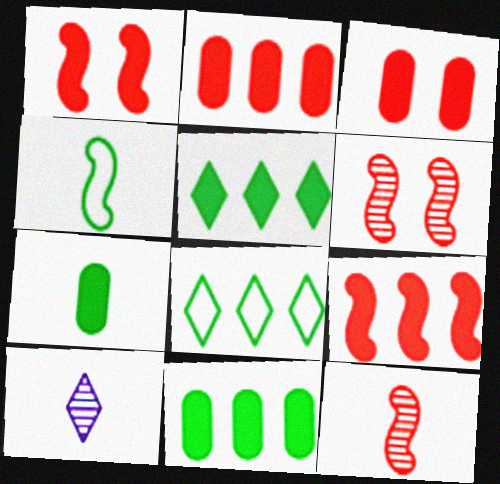[]